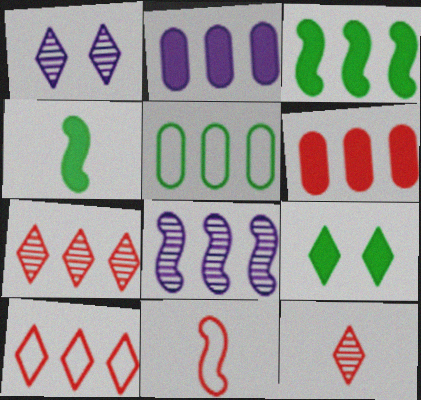[]